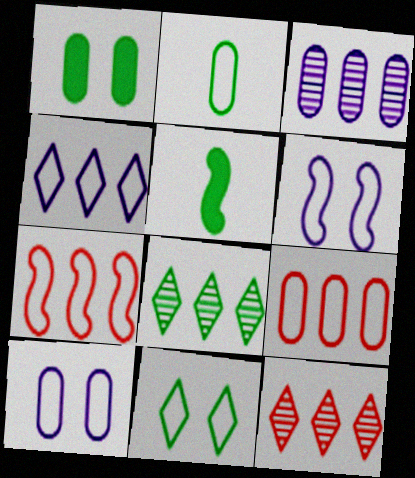[[2, 9, 10], 
[5, 10, 12]]